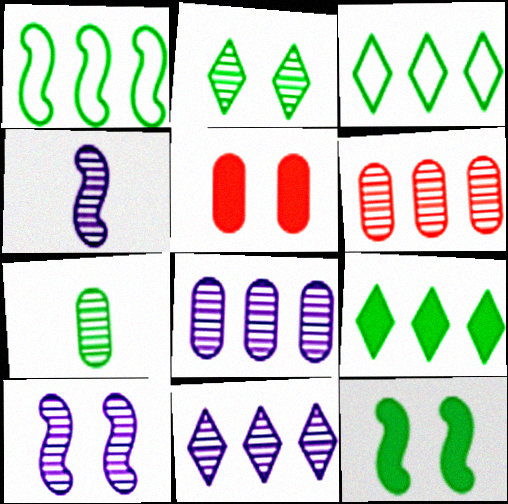[[2, 4, 6], 
[3, 4, 5], 
[3, 7, 12]]